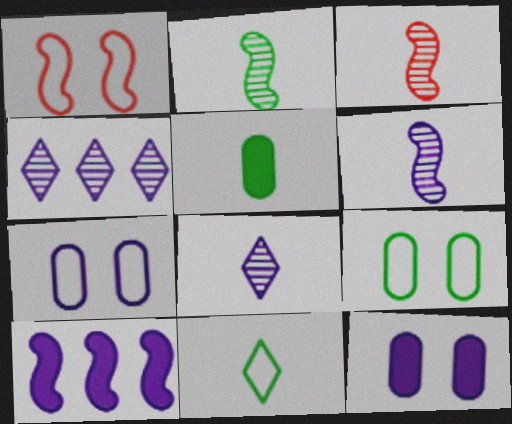[[1, 2, 10], 
[1, 4, 5], 
[2, 3, 6], 
[2, 5, 11], 
[7, 8, 10]]